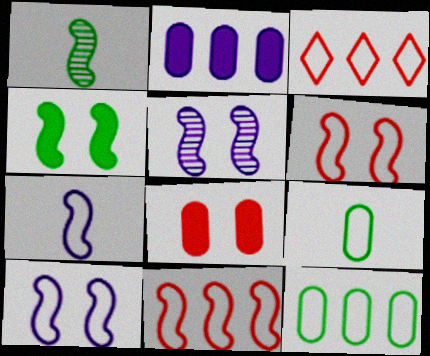[[3, 9, 10], 
[4, 5, 6]]